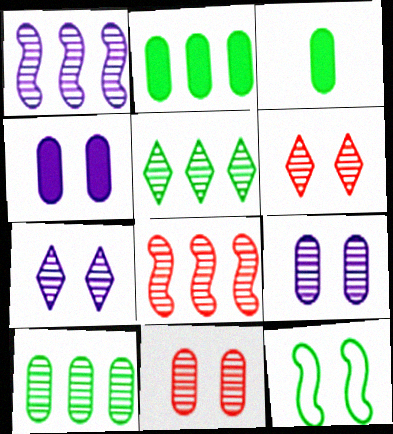[[3, 5, 12], 
[4, 6, 12]]